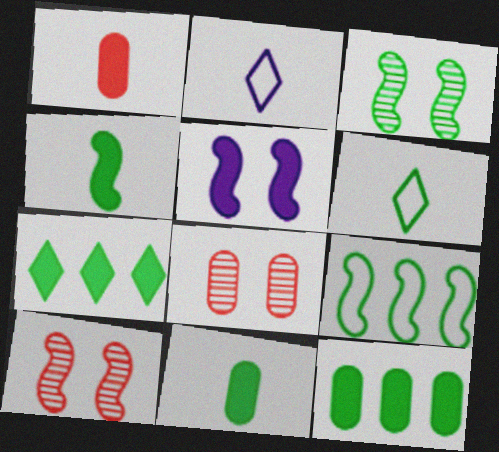[[1, 5, 7], 
[2, 10, 12], 
[3, 4, 9], 
[3, 6, 12]]